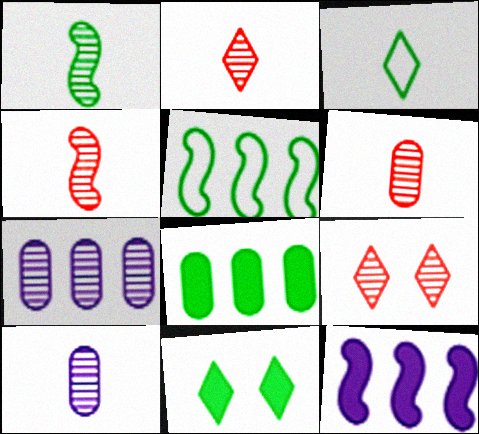[[1, 2, 10], 
[1, 7, 9], 
[2, 4, 6]]